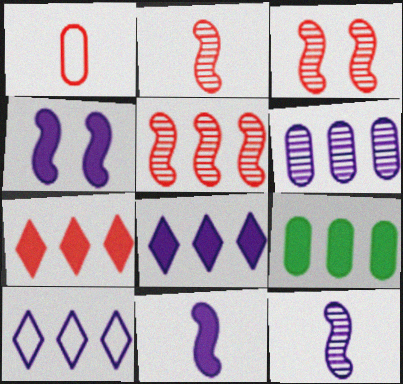[[1, 3, 7], 
[2, 3, 5], 
[5, 9, 10]]